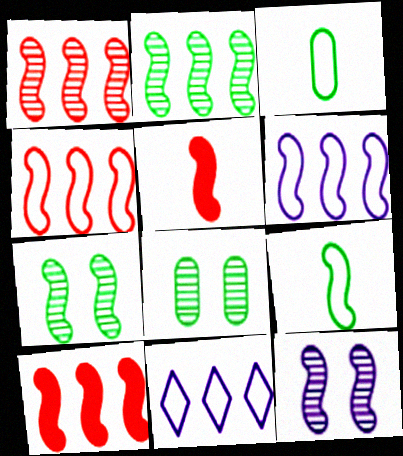[[1, 4, 10], 
[2, 6, 10], 
[5, 6, 7], 
[5, 8, 11], 
[9, 10, 12]]